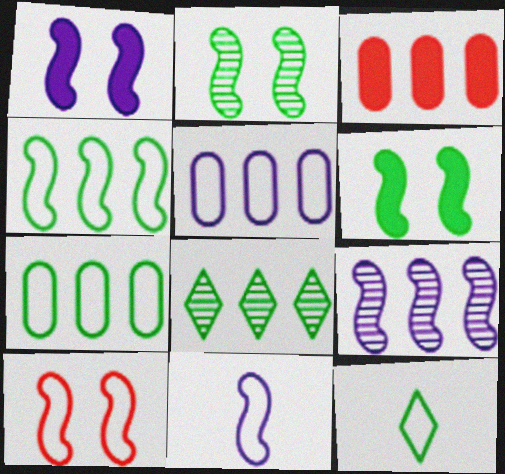[[1, 2, 10], 
[1, 9, 11], 
[4, 10, 11], 
[5, 10, 12]]